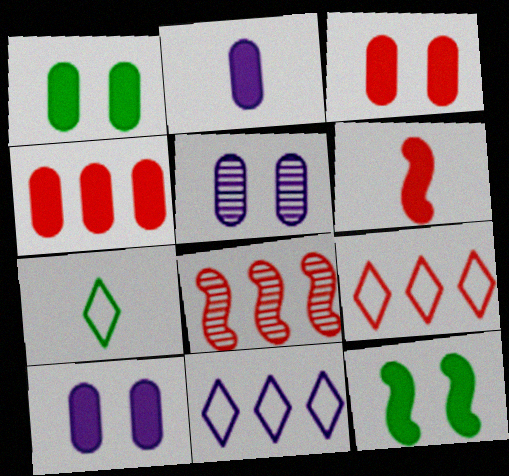[[1, 2, 4], 
[1, 3, 10], 
[4, 8, 9], 
[7, 8, 10]]